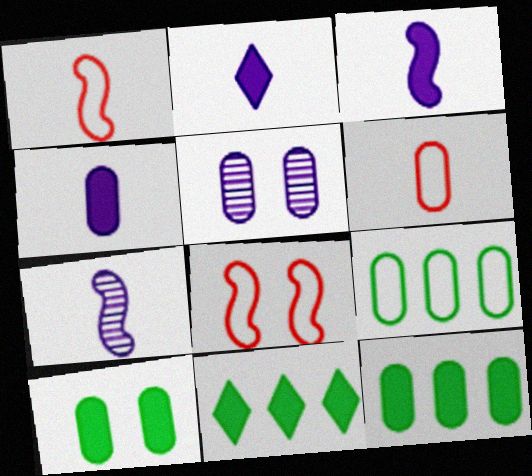[[1, 5, 11], 
[2, 3, 4], 
[5, 6, 12]]